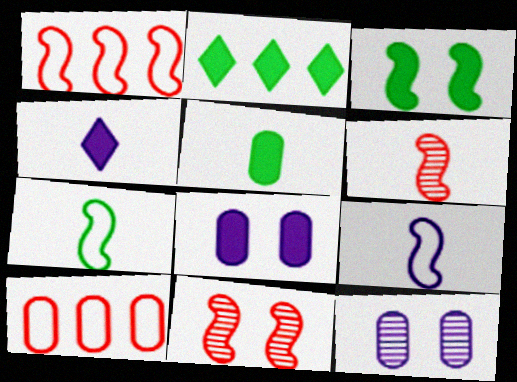[[2, 3, 5], 
[5, 10, 12]]